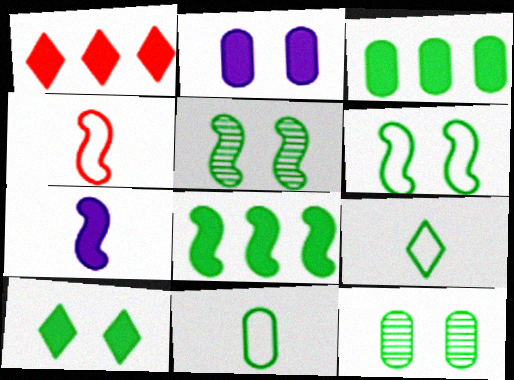[[3, 5, 9], 
[3, 11, 12], 
[6, 10, 12], 
[8, 9, 12]]